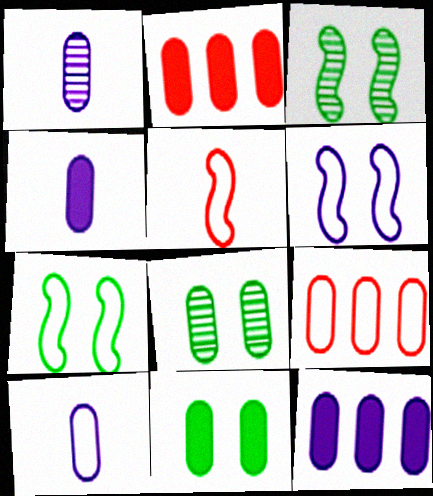[[1, 4, 10], 
[1, 9, 11], 
[2, 4, 11], 
[2, 8, 10], 
[4, 8, 9]]